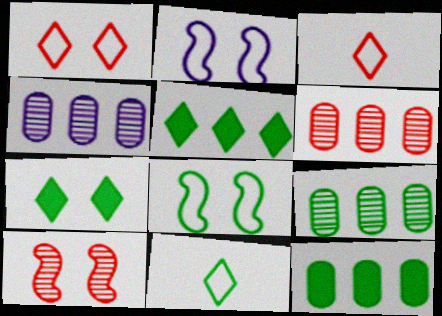[[4, 6, 9]]